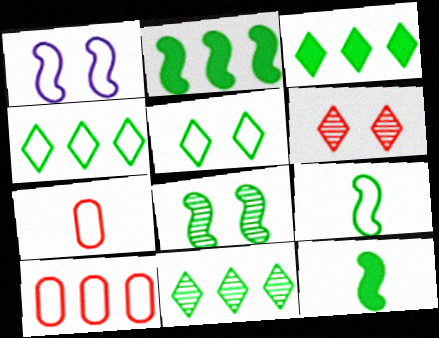[[1, 4, 7], 
[2, 8, 9], 
[3, 4, 11]]